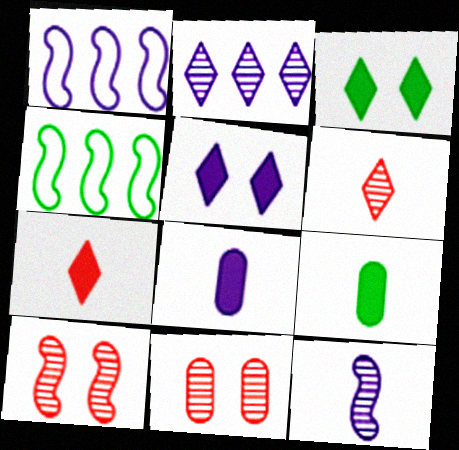[]